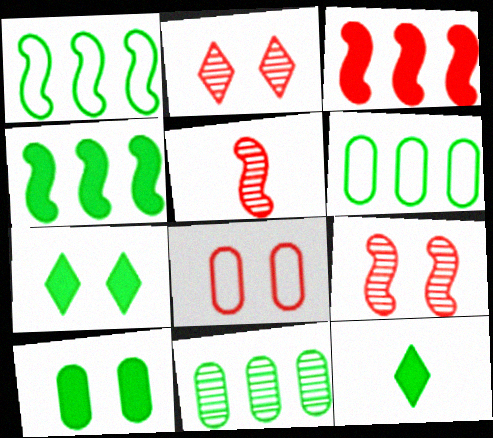[[4, 10, 12]]